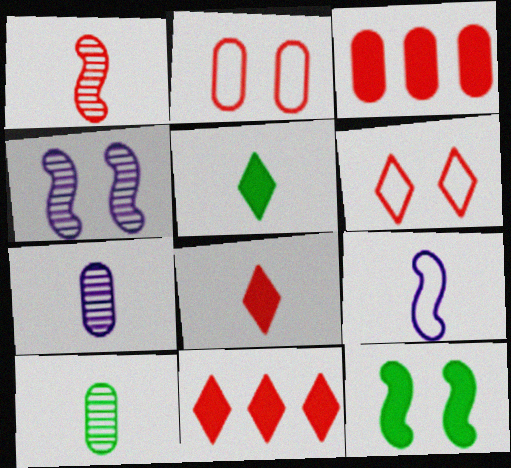[[1, 2, 11], 
[1, 3, 6], 
[8, 9, 10]]